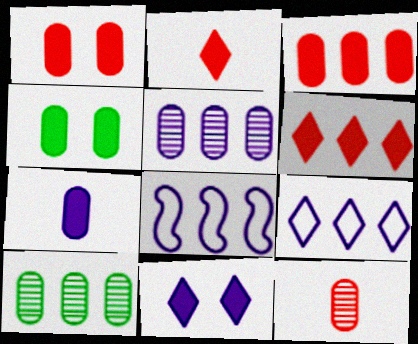[[3, 4, 7], 
[6, 8, 10]]